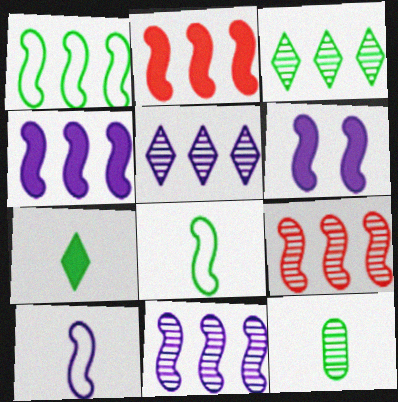[[1, 2, 11], 
[1, 4, 9], 
[6, 8, 9], 
[6, 10, 11], 
[7, 8, 12]]